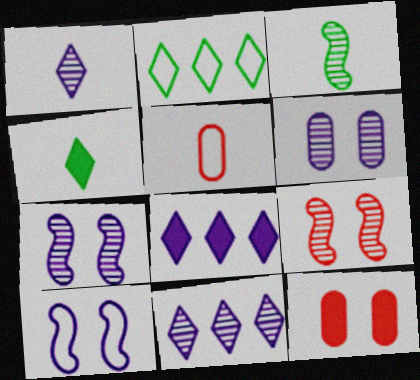[[2, 5, 10]]